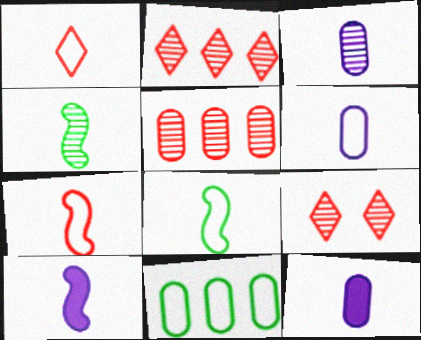[[1, 4, 12], 
[1, 6, 8], 
[3, 6, 12], 
[4, 7, 10], 
[9, 10, 11]]